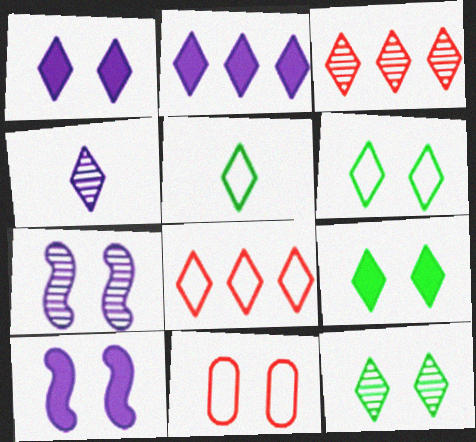[[1, 3, 5], 
[3, 4, 12], 
[4, 8, 9], 
[6, 9, 12], 
[7, 9, 11], 
[10, 11, 12]]